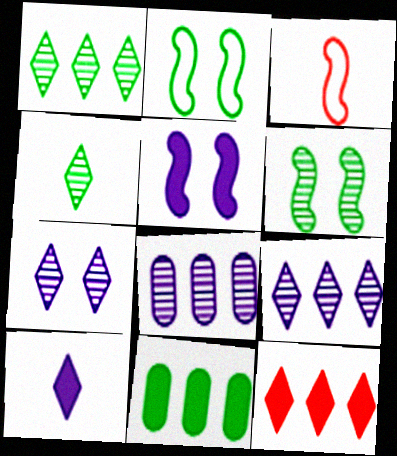[[2, 4, 11], 
[3, 7, 11]]